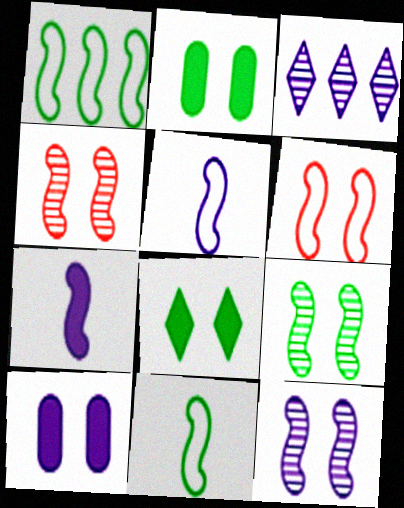[[1, 4, 7], 
[1, 5, 6], 
[3, 5, 10], 
[4, 9, 12]]